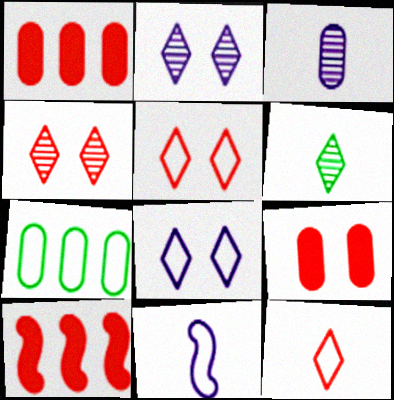[[3, 7, 9], 
[5, 7, 11]]